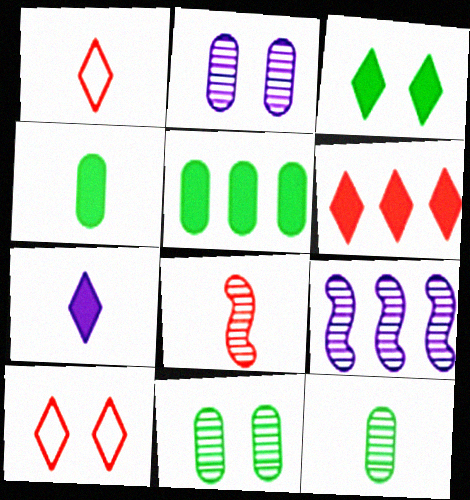[[3, 6, 7], 
[4, 9, 10]]